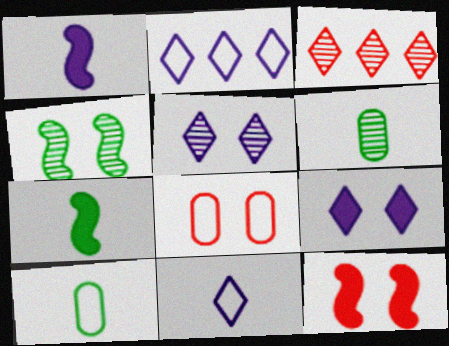[[2, 6, 12], 
[4, 8, 9]]